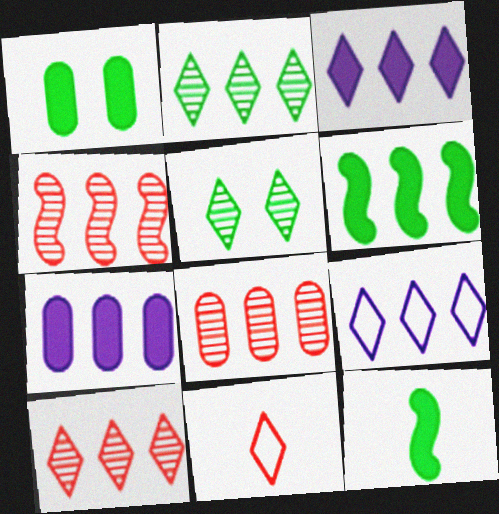[[3, 5, 11], 
[4, 8, 10], 
[6, 8, 9]]